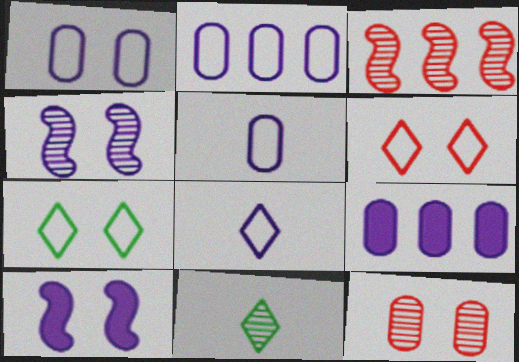[[1, 2, 5], 
[4, 8, 9], 
[7, 10, 12]]